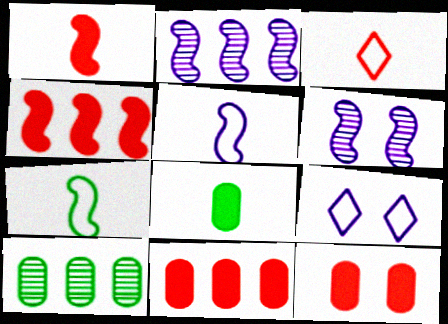[[1, 9, 10], 
[4, 6, 7]]